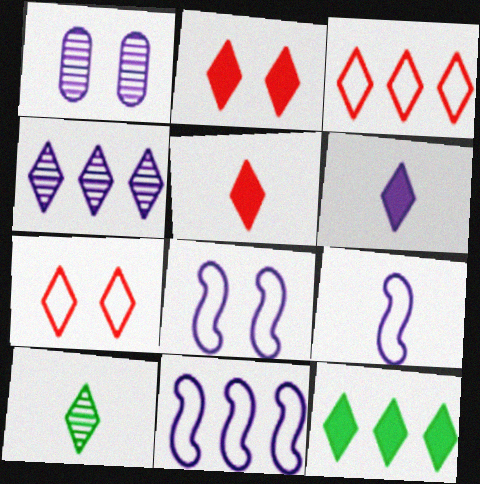[[1, 6, 11], 
[2, 6, 12], 
[3, 4, 12], 
[8, 9, 11]]